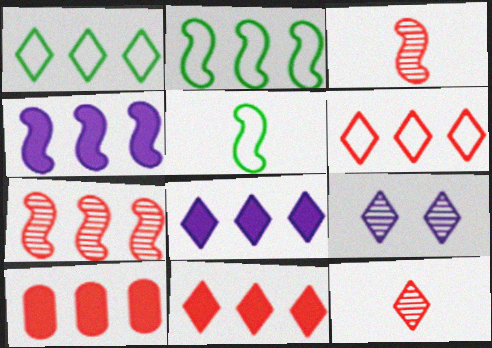[[2, 4, 7], 
[5, 9, 10], 
[6, 7, 10]]